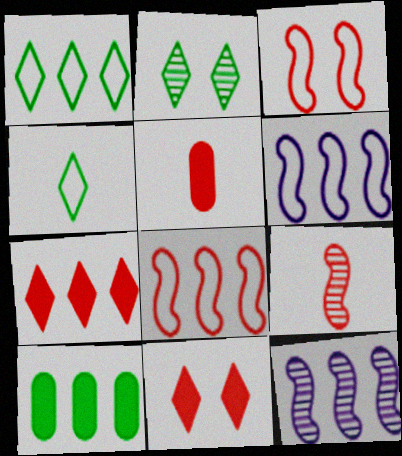[[2, 5, 6]]